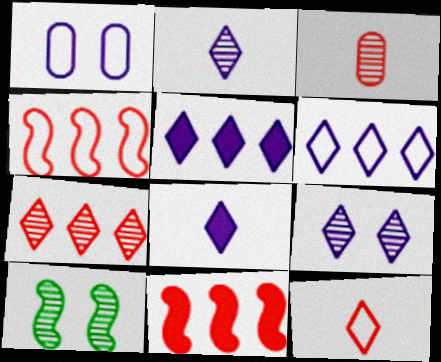[[6, 8, 9]]